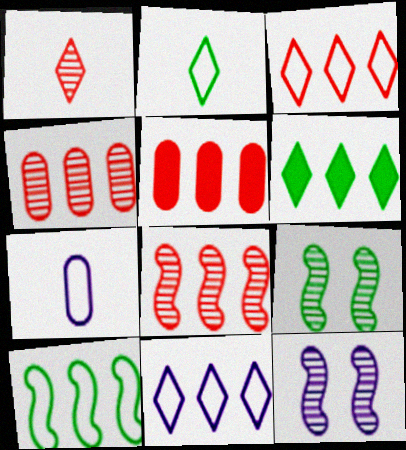[[2, 5, 12], 
[3, 5, 8]]